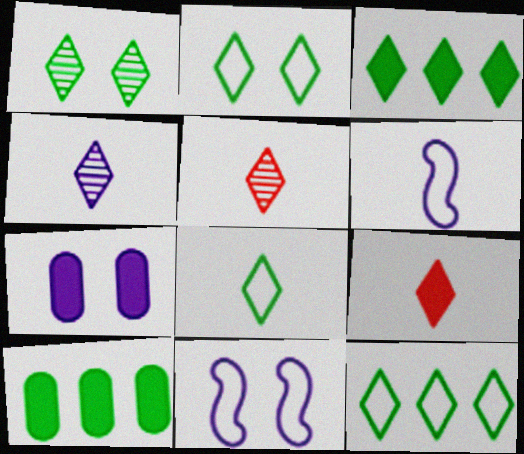[[1, 3, 8], 
[2, 8, 12], 
[4, 8, 9], 
[5, 10, 11]]